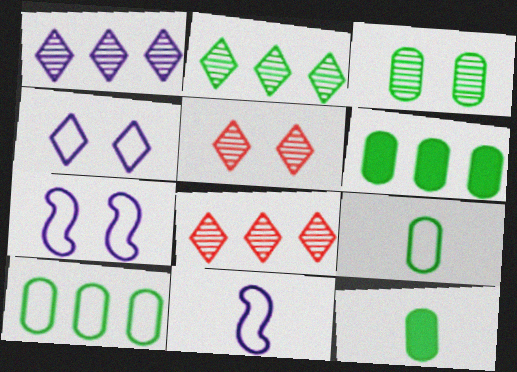[[1, 2, 8], 
[3, 6, 9], 
[3, 10, 12], 
[5, 6, 11], 
[7, 8, 12]]